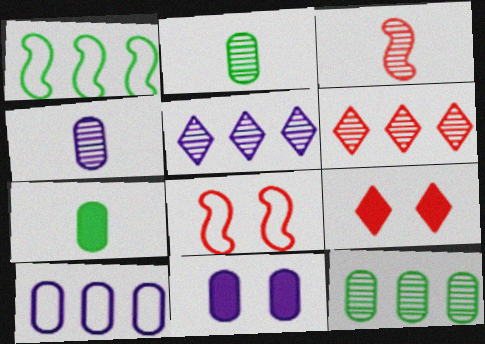[[1, 4, 9], 
[4, 10, 11], 
[5, 7, 8]]